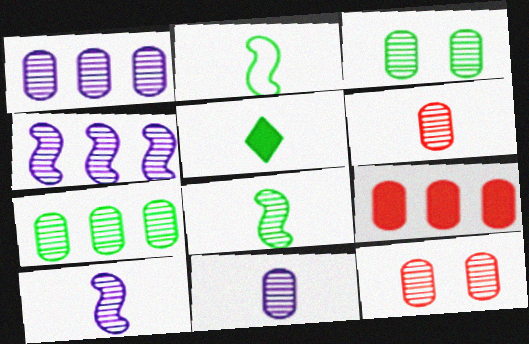[[1, 3, 6], 
[7, 11, 12]]